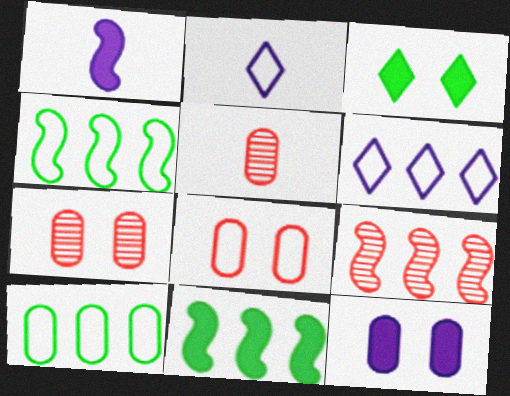[[2, 4, 8], 
[2, 7, 11], 
[5, 10, 12]]